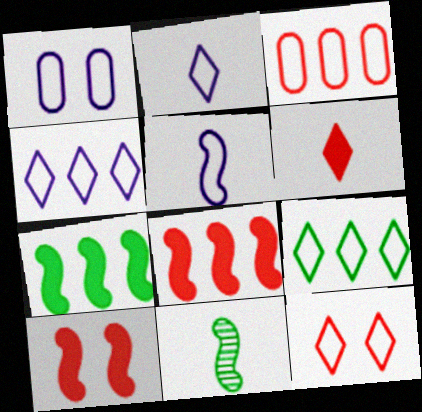[[1, 4, 5], 
[2, 9, 12]]